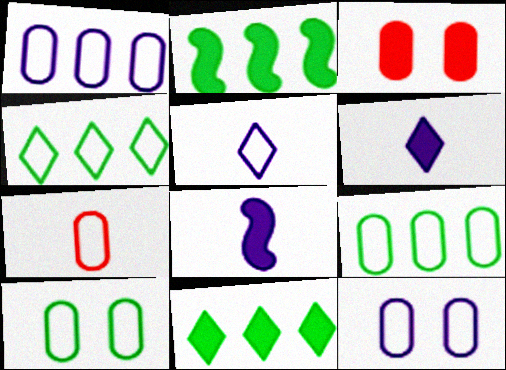[[1, 7, 10], 
[2, 3, 6], 
[3, 8, 11], 
[7, 9, 12]]